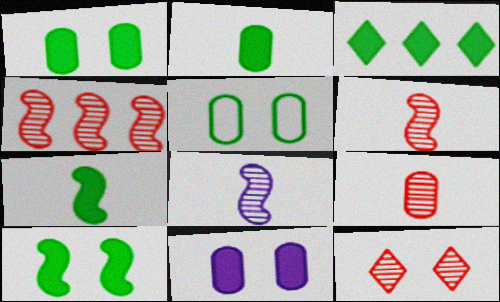[[1, 3, 7], 
[2, 3, 10], 
[4, 9, 12]]